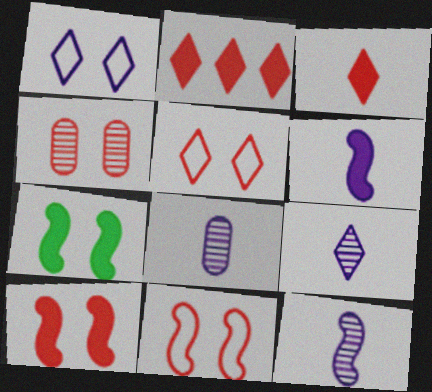[[1, 4, 7], 
[4, 5, 10], 
[8, 9, 12]]